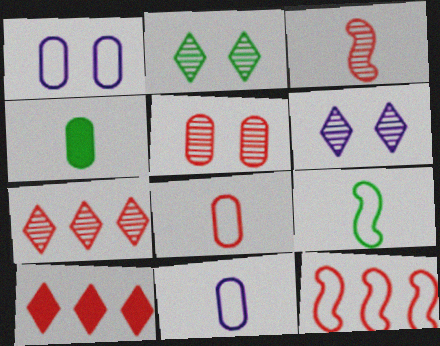[[3, 5, 7], 
[4, 6, 12]]